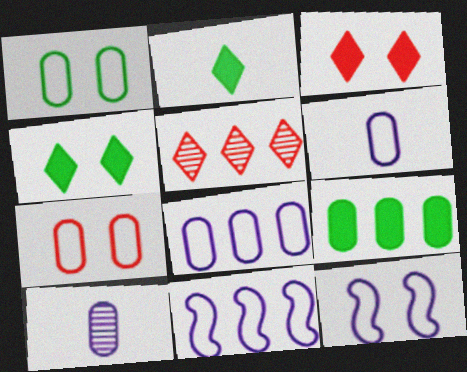[[5, 9, 11], 
[7, 9, 10]]